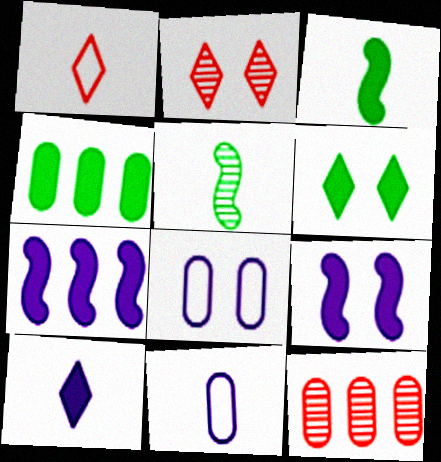[[3, 4, 6]]